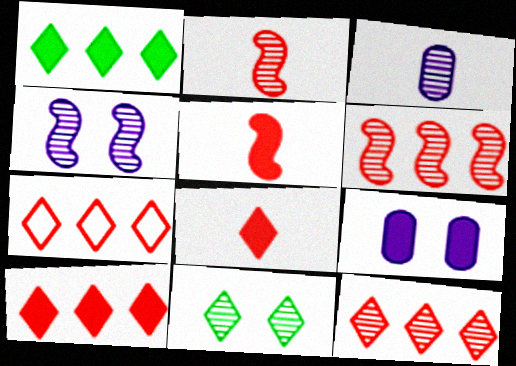[[1, 5, 9], 
[3, 6, 11], 
[7, 10, 12]]